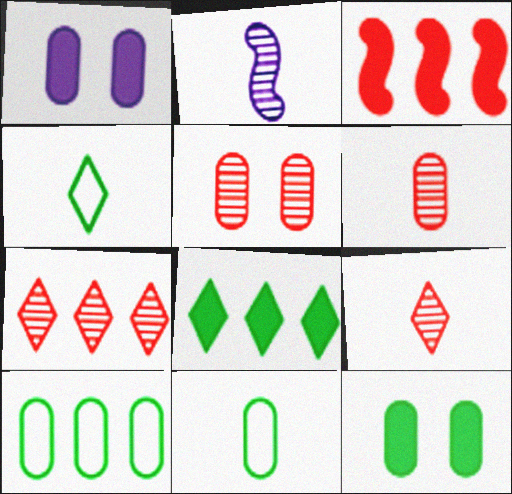[[1, 6, 10]]